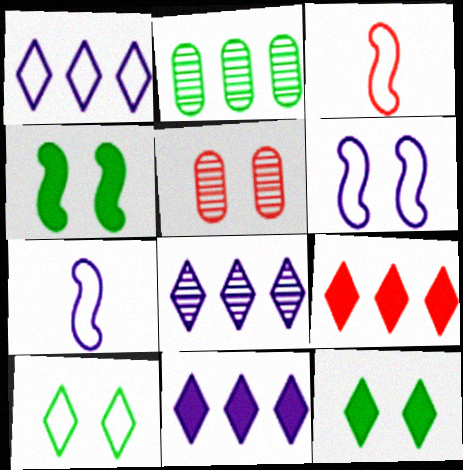[[1, 8, 11], 
[3, 5, 9], 
[5, 6, 12]]